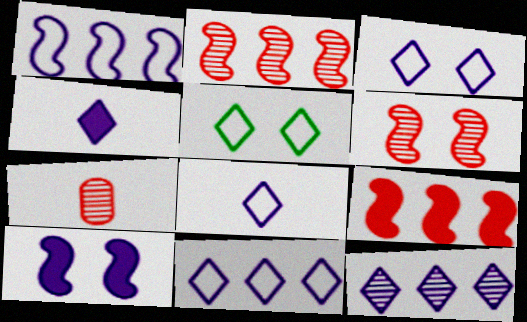[[3, 4, 12], 
[3, 8, 11]]